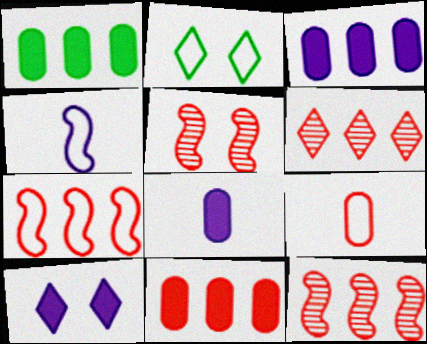[[1, 3, 11], 
[2, 8, 12], 
[6, 7, 11]]